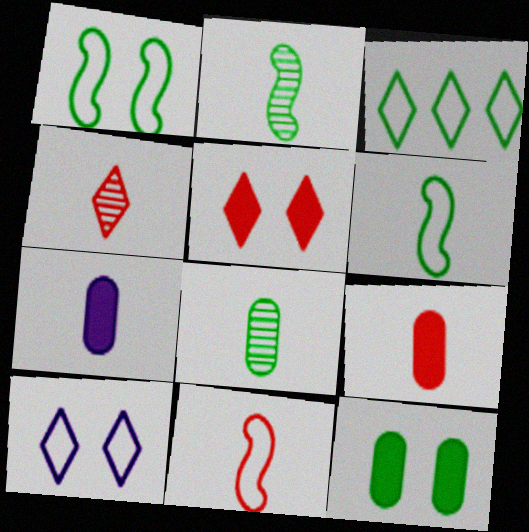[[2, 3, 12], 
[4, 6, 7], 
[4, 9, 11]]